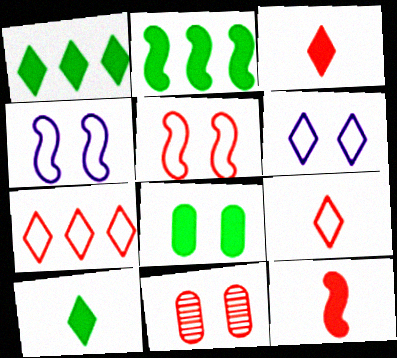[[2, 8, 10], 
[7, 11, 12]]